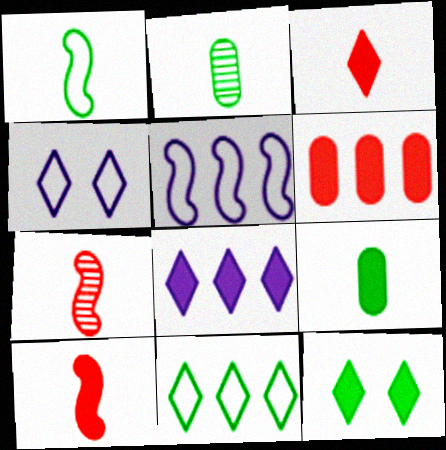[[3, 8, 12]]